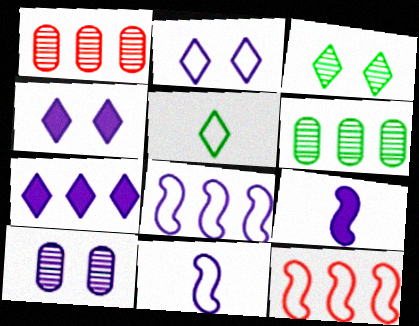[[6, 7, 12], 
[7, 10, 11]]